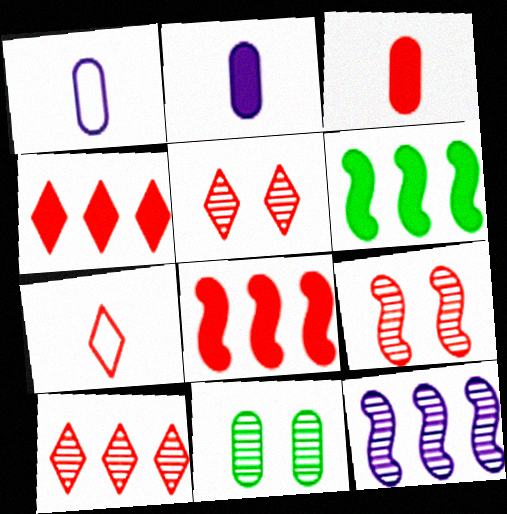[[1, 5, 6], 
[4, 5, 7]]